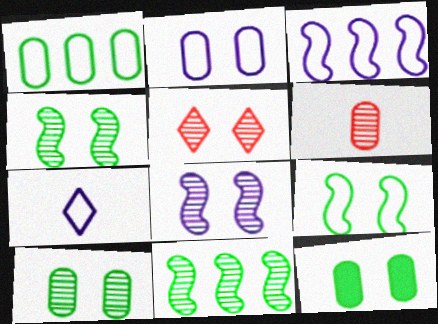[[2, 3, 7], 
[5, 8, 10]]